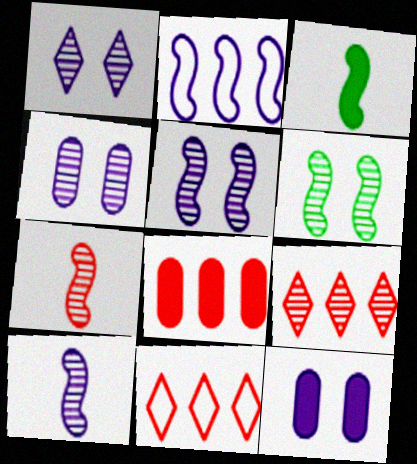[[1, 4, 5], 
[3, 4, 11]]